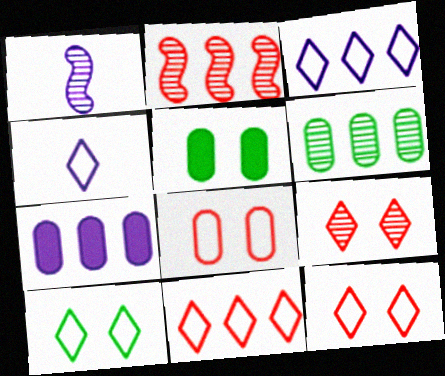[[1, 5, 11], 
[1, 6, 9], 
[2, 4, 5], 
[4, 10, 11]]